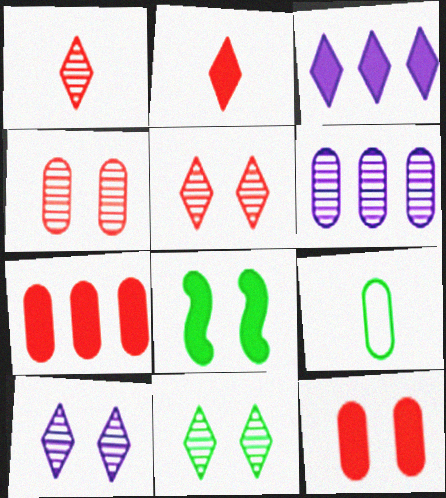[[5, 10, 11], 
[6, 9, 12]]